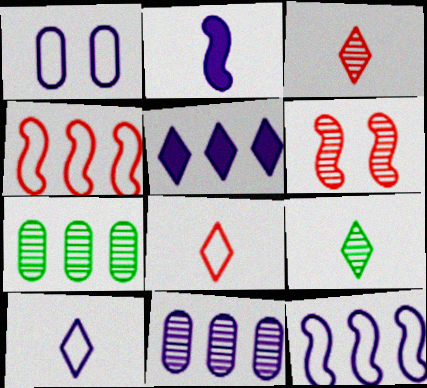[[1, 10, 12], 
[4, 5, 7], 
[5, 11, 12], 
[6, 9, 11]]